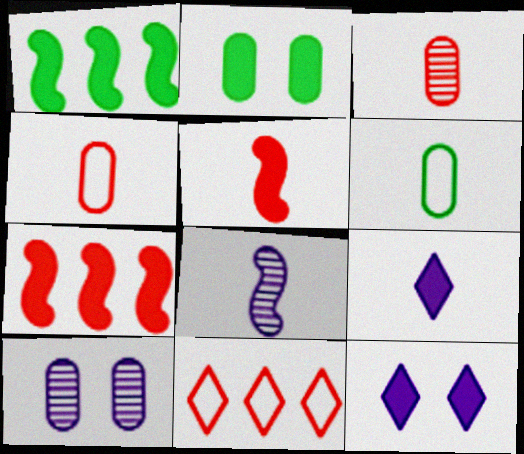[[2, 7, 9], 
[2, 8, 11]]